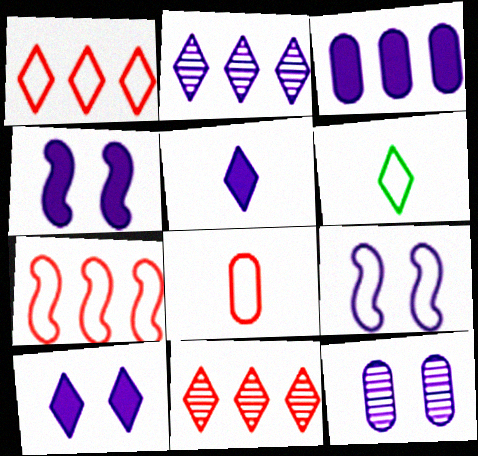[[3, 4, 5], 
[6, 10, 11], 
[9, 10, 12]]